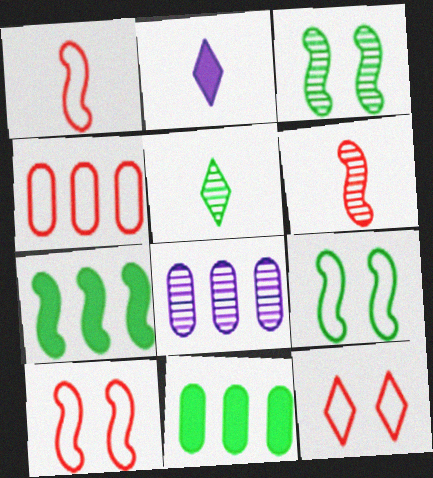[[1, 4, 12], 
[2, 3, 4], 
[4, 8, 11], 
[5, 9, 11]]